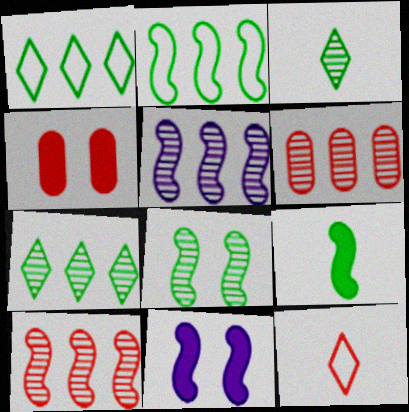[[2, 8, 9], 
[4, 10, 12], 
[5, 6, 7]]